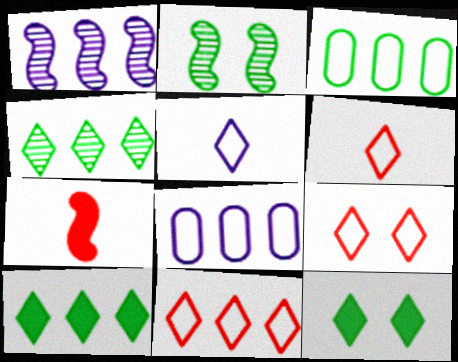[[6, 9, 11]]